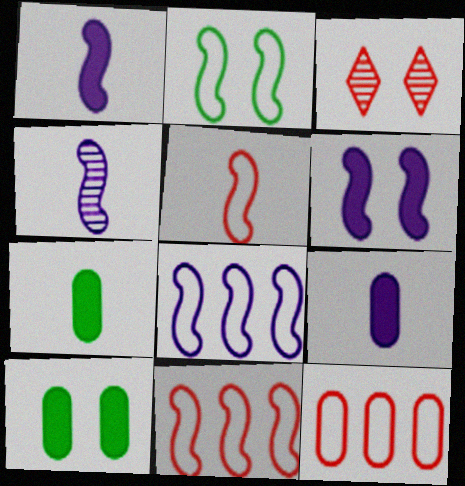[[2, 5, 8], 
[3, 7, 8], 
[4, 6, 8]]